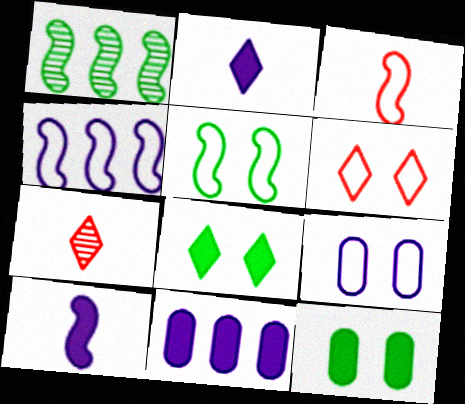[[3, 4, 5], 
[4, 7, 12], 
[5, 6, 9], 
[5, 7, 11]]